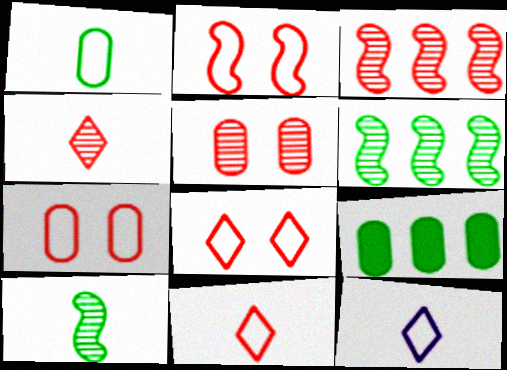[[2, 7, 8], 
[3, 4, 5]]